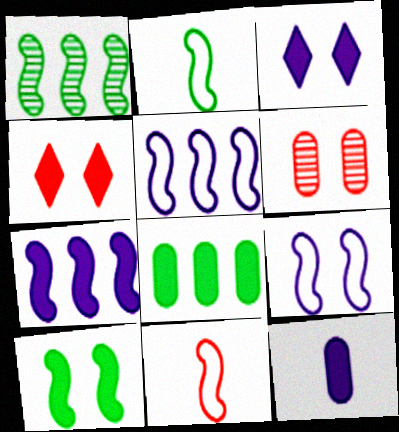[[1, 2, 10], 
[3, 7, 12]]